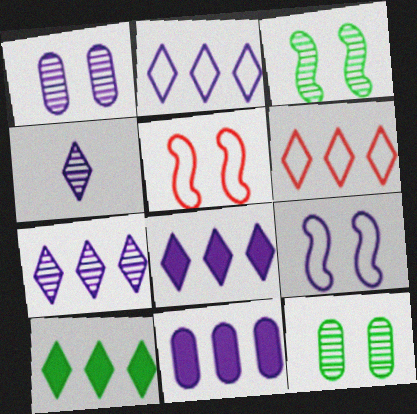[[2, 7, 8], 
[4, 9, 11], 
[6, 7, 10]]